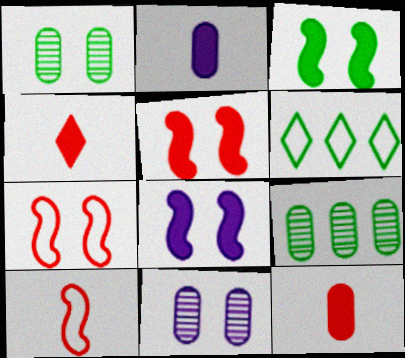[[3, 5, 8]]